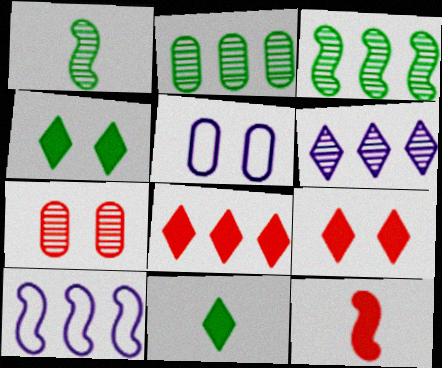[[1, 5, 8], 
[1, 6, 7], 
[2, 8, 10], 
[7, 10, 11]]